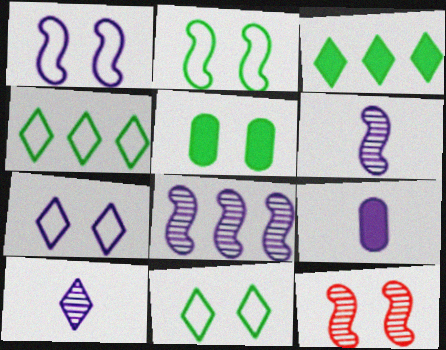[[4, 9, 12], 
[5, 7, 12], 
[7, 8, 9]]